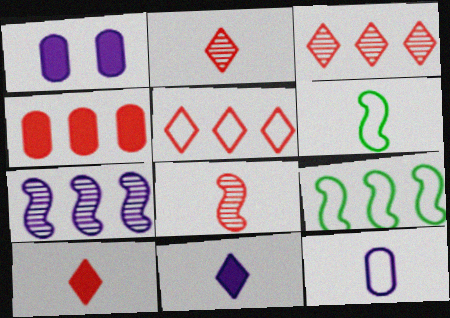[[1, 2, 9], 
[1, 3, 6]]